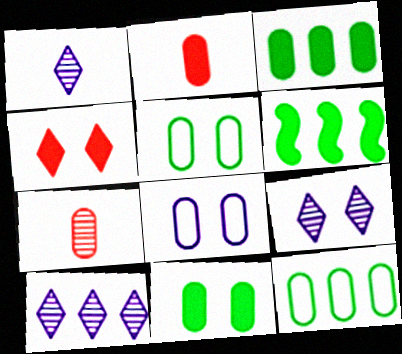[[1, 9, 10], 
[3, 7, 8]]